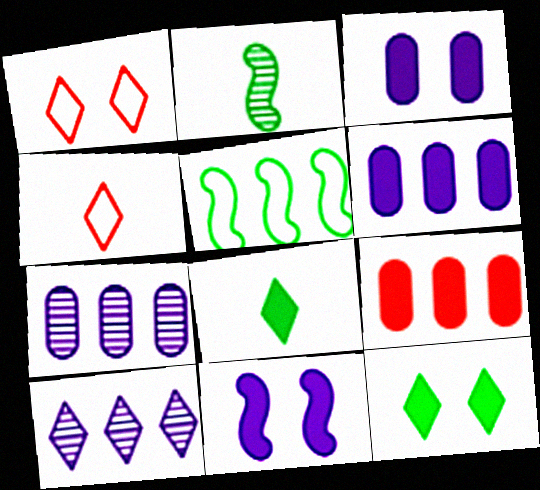[[1, 2, 6], 
[1, 8, 10], 
[4, 10, 12], 
[5, 9, 10], 
[8, 9, 11]]